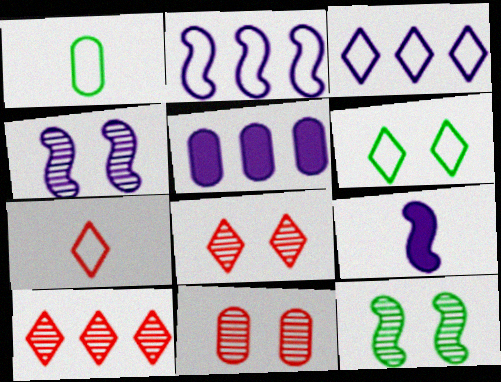[[1, 5, 11], 
[2, 4, 9], 
[3, 6, 7], 
[5, 7, 12]]